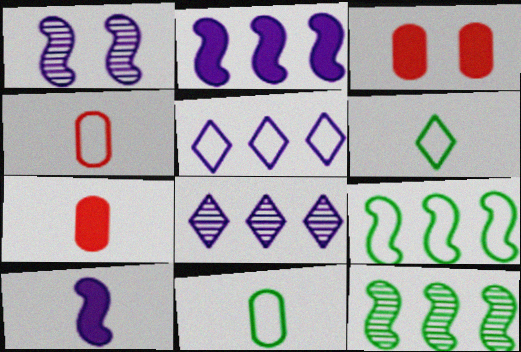[]